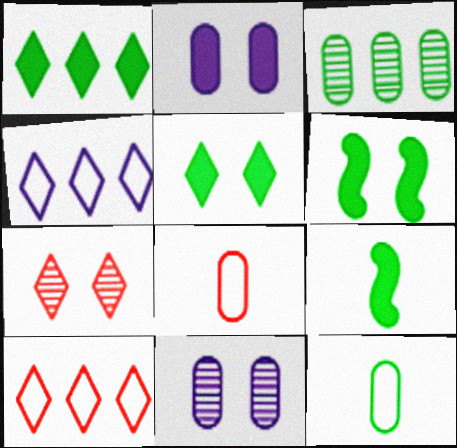[[2, 3, 8], 
[9, 10, 11]]